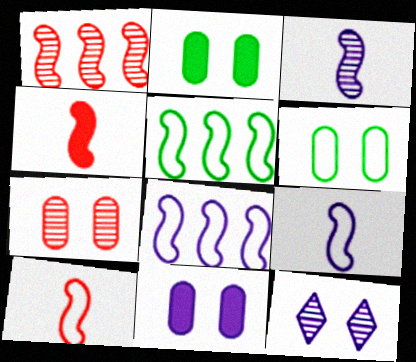[[6, 7, 11]]